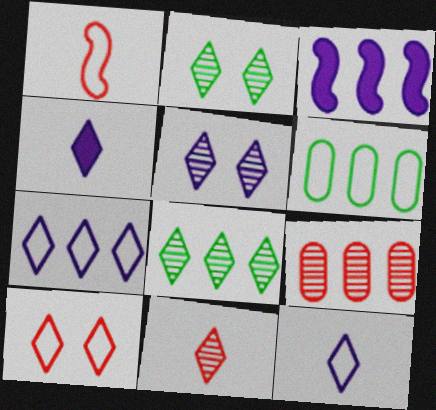[[4, 5, 7], 
[4, 8, 10], 
[5, 8, 11]]